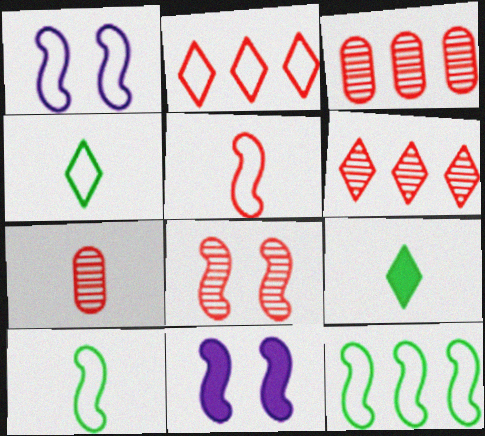[[1, 3, 9], 
[1, 5, 12], 
[3, 4, 11], 
[6, 7, 8]]